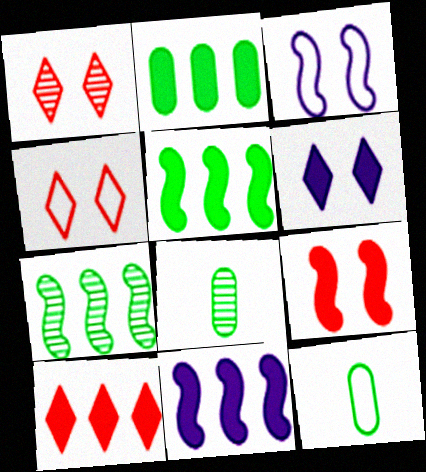[[1, 11, 12], 
[2, 10, 11], 
[3, 8, 10], 
[4, 8, 11]]